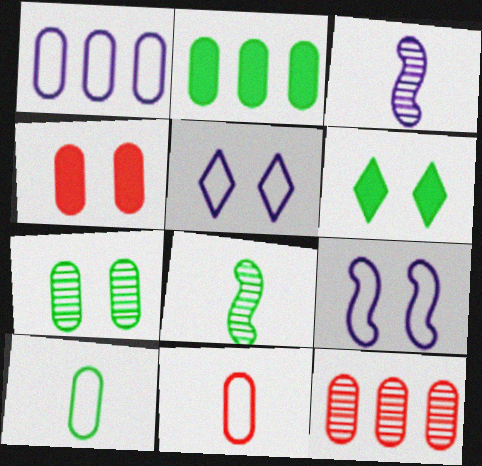[[1, 2, 12], 
[2, 7, 10], 
[4, 11, 12]]